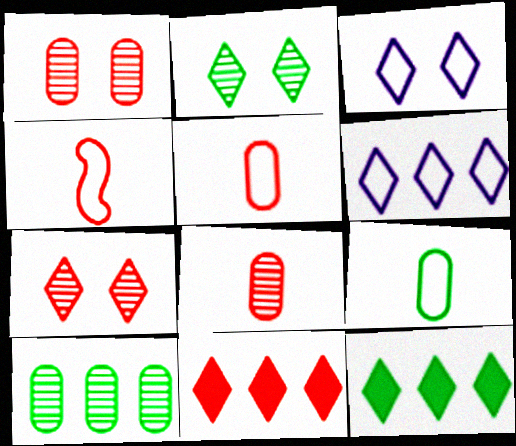[[1, 4, 11]]